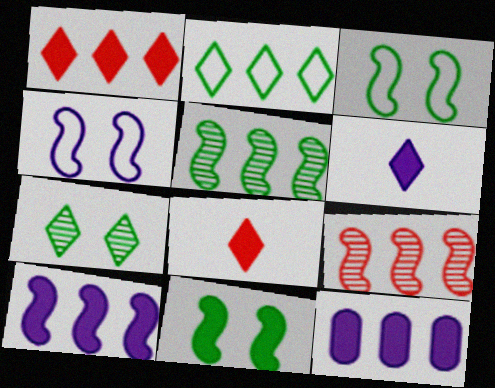[[2, 9, 12], 
[8, 11, 12]]